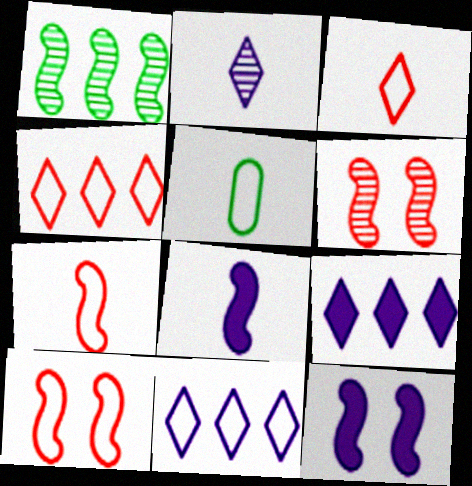[[1, 7, 12], 
[1, 8, 10], 
[5, 6, 9], 
[5, 10, 11]]